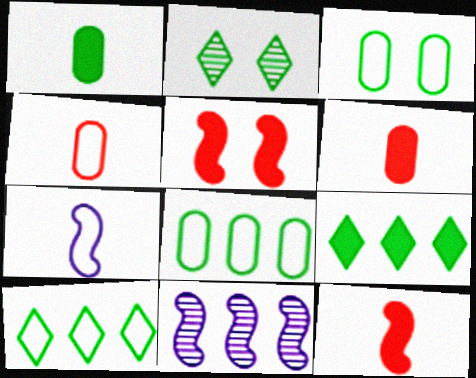[]